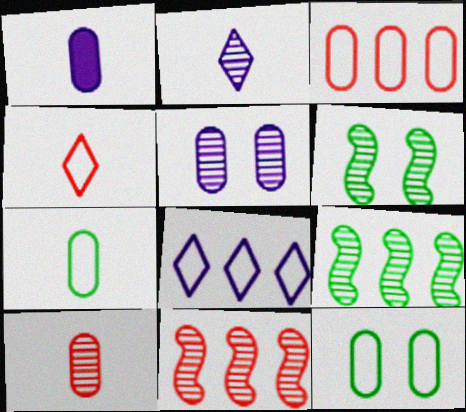[[1, 7, 10]]